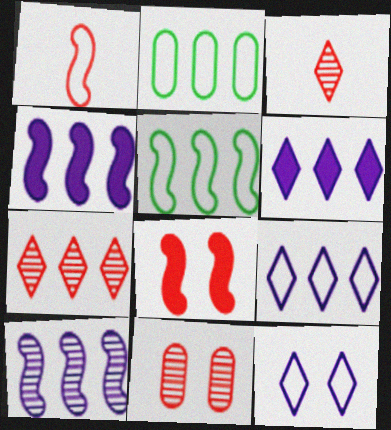[[1, 2, 12], 
[2, 4, 7]]